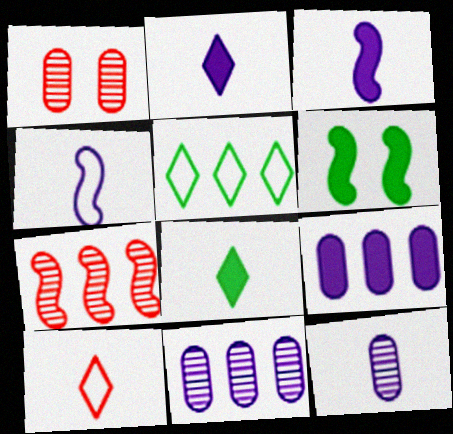[[1, 3, 5], 
[2, 4, 12], 
[4, 6, 7], 
[5, 7, 9], 
[6, 10, 11]]